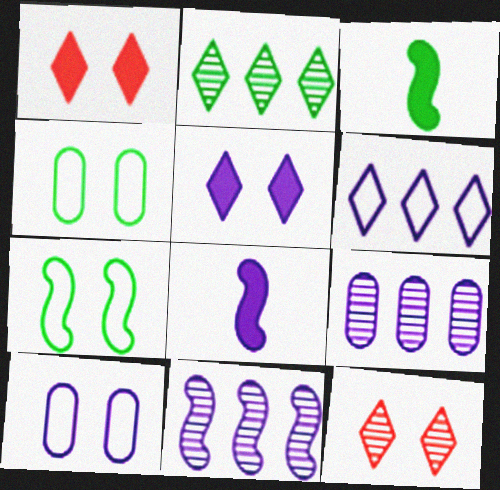[[2, 3, 4]]